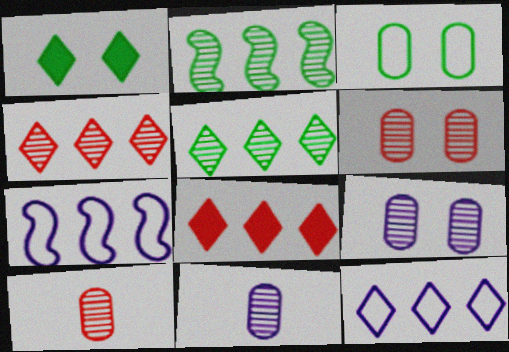[[1, 7, 10], 
[5, 8, 12]]